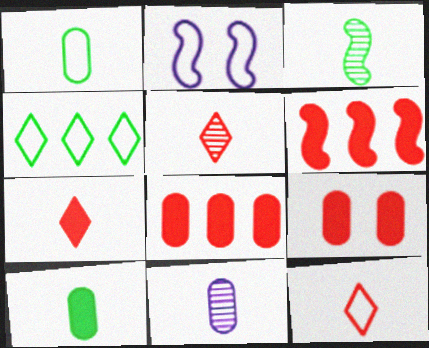[[2, 3, 6], 
[3, 5, 11], 
[5, 7, 12], 
[6, 7, 9]]